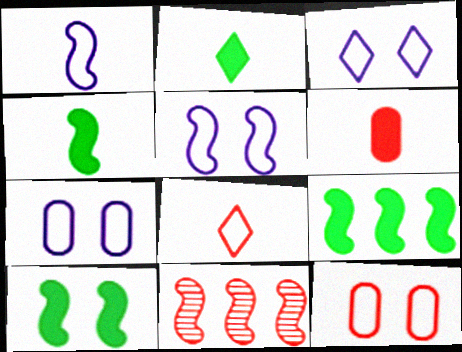[[1, 10, 11], 
[2, 7, 11], 
[3, 5, 7], 
[4, 5, 11], 
[4, 9, 10]]